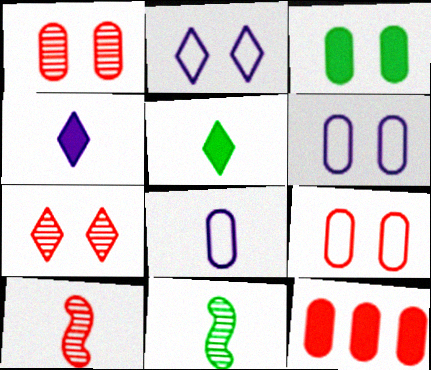[[1, 3, 6], 
[2, 11, 12], 
[5, 8, 10]]